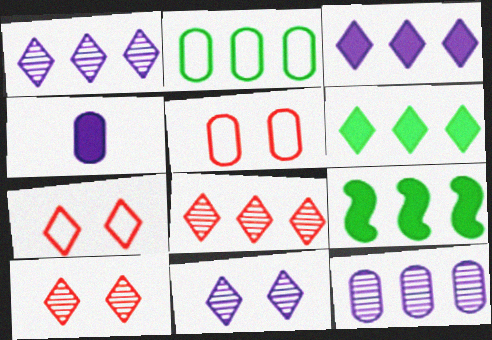[]